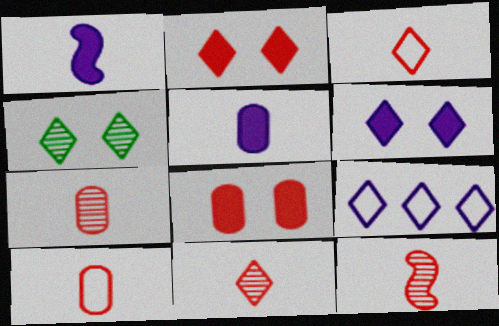[[7, 11, 12]]